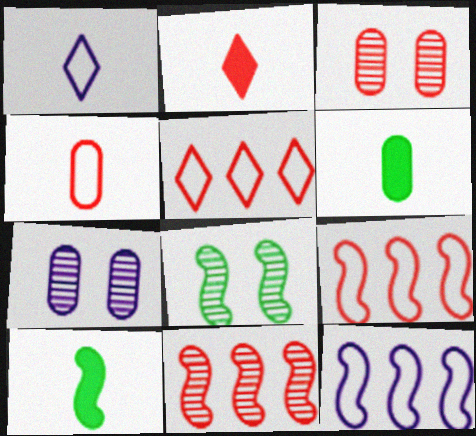[[2, 3, 9], 
[5, 7, 10]]